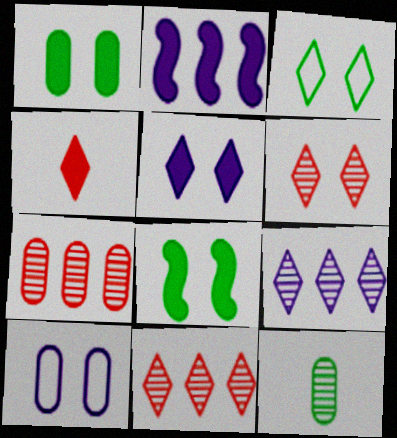[[1, 2, 4], 
[3, 4, 9], 
[3, 5, 6], 
[6, 8, 10]]